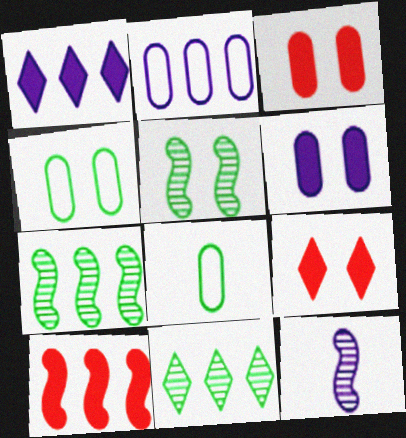[[2, 10, 11]]